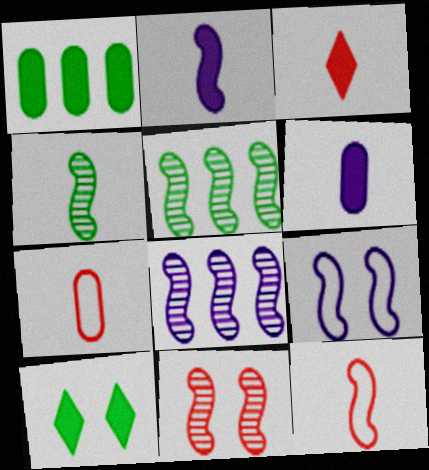[[2, 4, 12], 
[2, 8, 9], 
[4, 8, 11], 
[7, 8, 10]]